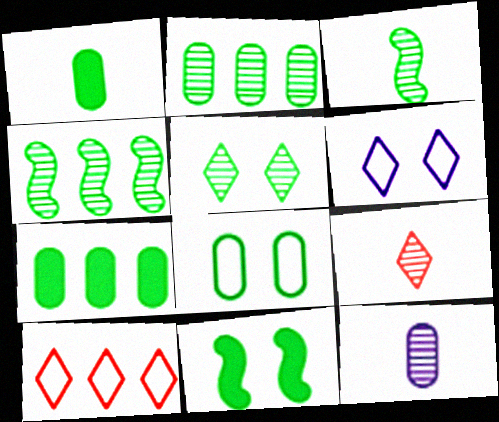[[1, 2, 8], 
[2, 3, 5], 
[3, 9, 12], 
[5, 8, 11], 
[10, 11, 12]]